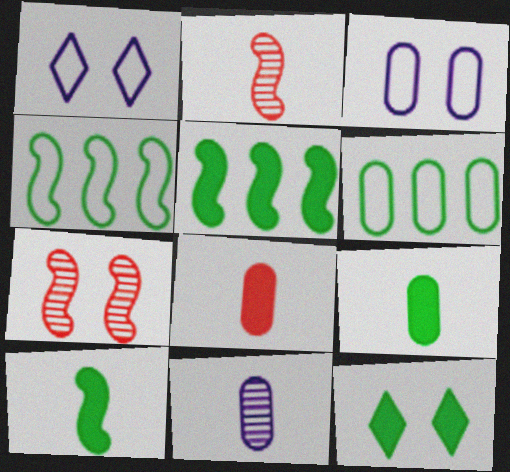[[3, 7, 12], 
[5, 9, 12]]